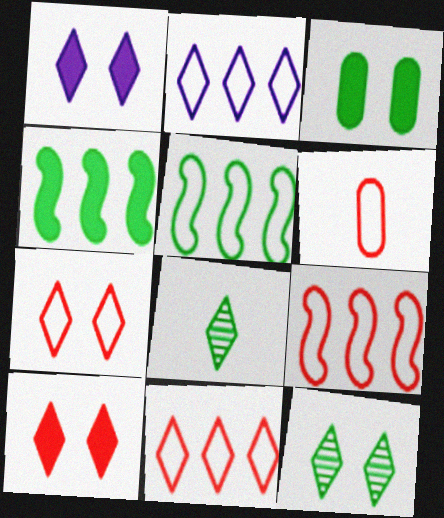[[1, 7, 12], 
[1, 8, 11], 
[2, 8, 10], 
[3, 5, 8], 
[6, 7, 9]]